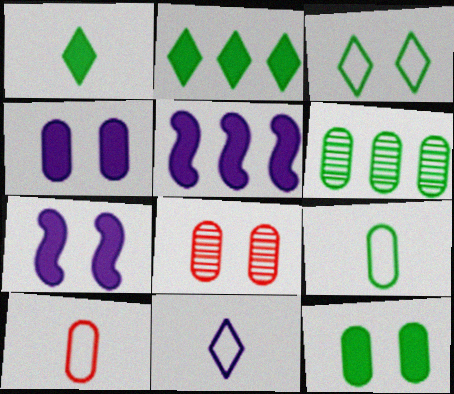[[3, 7, 8], 
[4, 6, 10], 
[6, 9, 12]]